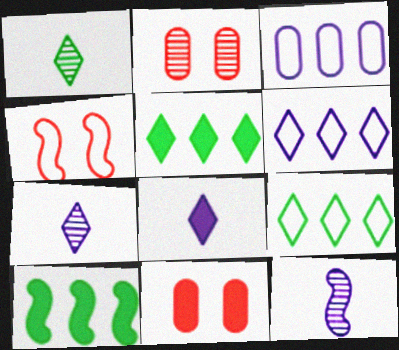[[4, 10, 12], 
[8, 10, 11], 
[9, 11, 12]]